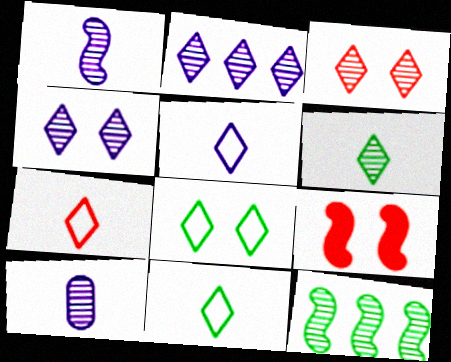[[2, 3, 6], 
[3, 10, 12], 
[5, 7, 11]]